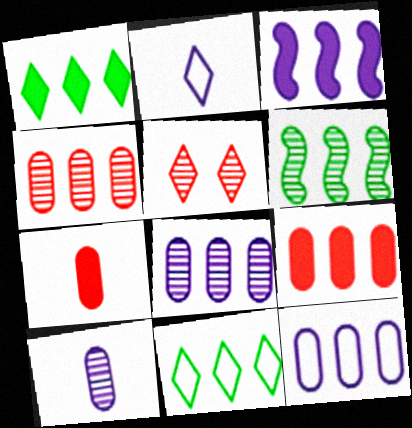[[1, 2, 5], 
[1, 3, 9], 
[3, 4, 11], 
[5, 6, 10]]